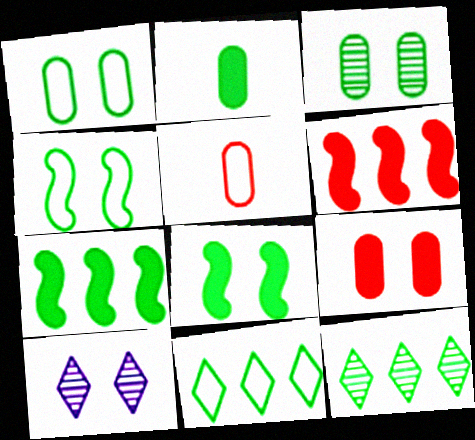[[2, 4, 12], 
[4, 9, 10], 
[5, 7, 10]]